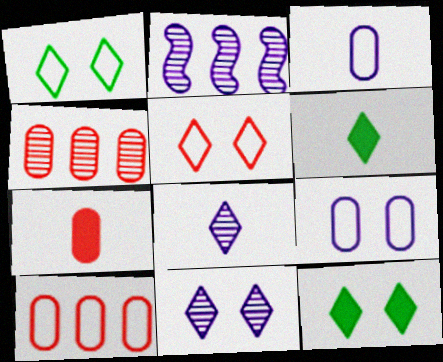[[1, 2, 7], 
[5, 11, 12]]